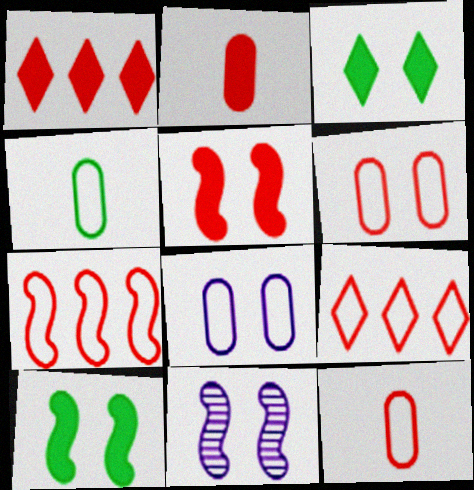[[1, 2, 5], 
[1, 4, 11], 
[3, 6, 11]]